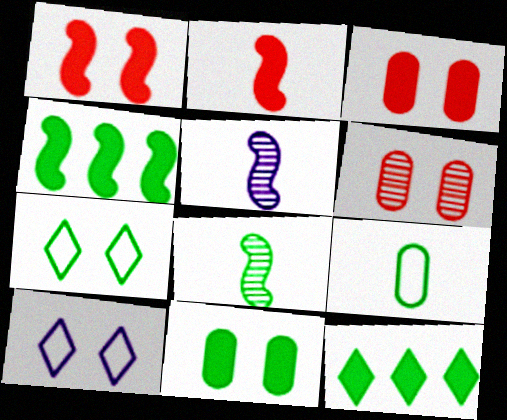[]